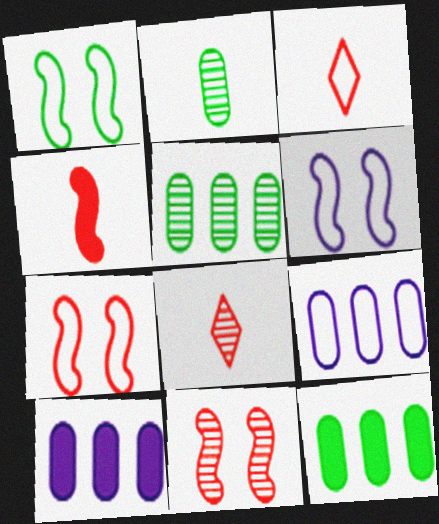[[1, 3, 9], 
[1, 6, 7], 
[1, 8, 10], 
[6, 8, 12]]